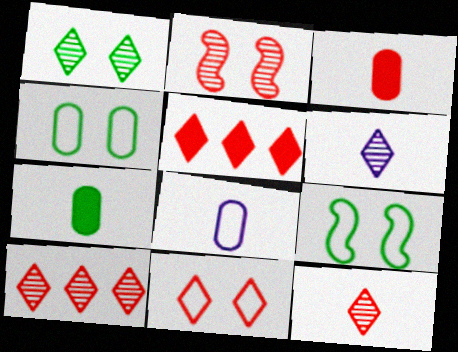[[1, 6, 10], 
[5, 11, 12]]